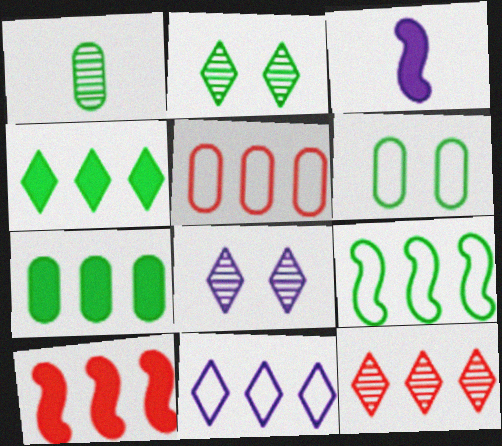[[1, 6, 7], 
[2, 3, 5], 
[3, 6, 12], 
[4, 11, 12], 
[5, 9, 11], 
[5, 10, 12]]